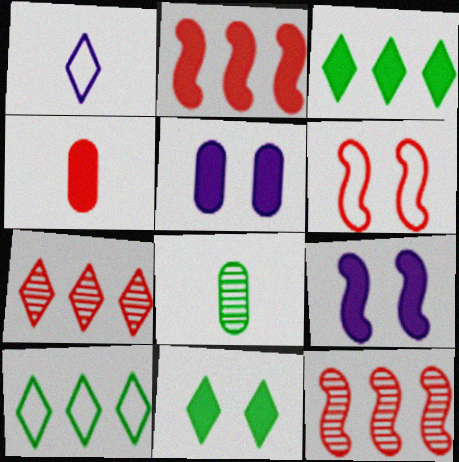[[1, 7, 11], 
[3, 4, 9], 
[4, 6, 7]]